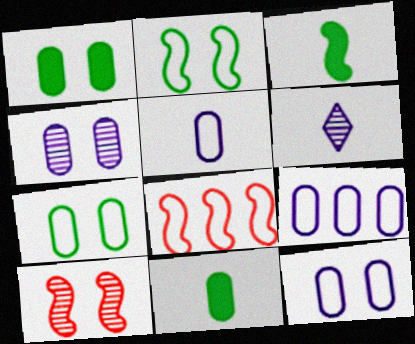[[1, 6, 8], 
[5, 9, 12]]